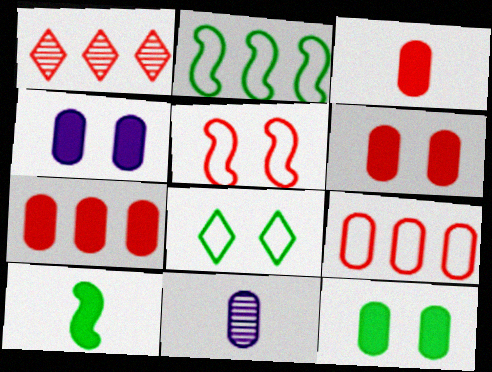[[1, 3, 5], 
[3, 6, 7], 
[4, 6, 12], 
[9, 11, 12]]